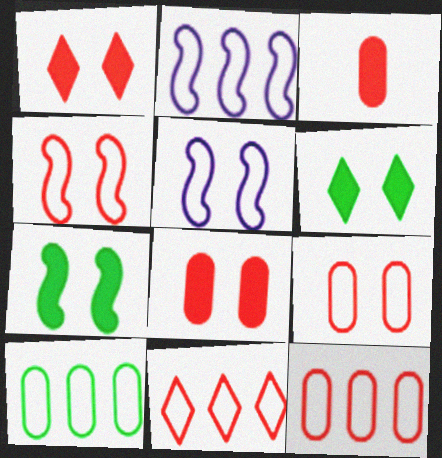[[2, 10, 11]]